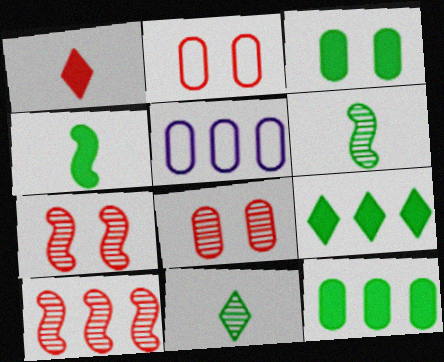[[1, 2, 10], 
[3, 4, 9], 
[5, 9, 10]]